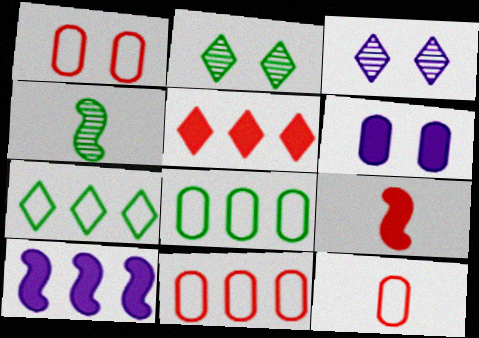[[1, 11, 12], 
[2, 10, 12], 
[3, 8, 9]]